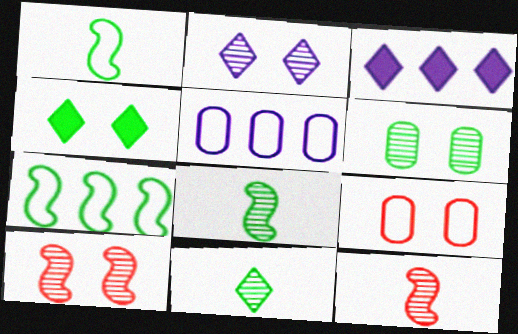[[2, 6, 10], 
[3, 8, 9], 
[4, 5, 12]]